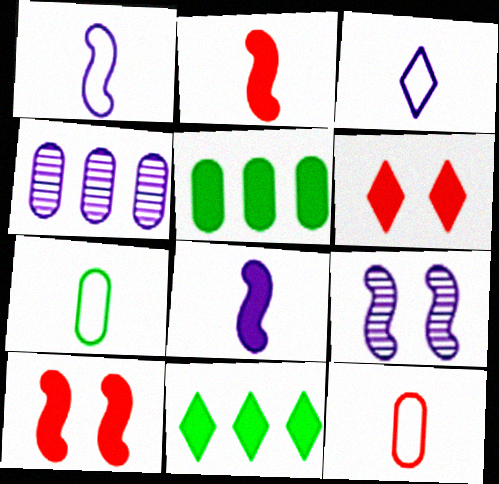[[5, 6, 8], 
[9, 11, 12]]